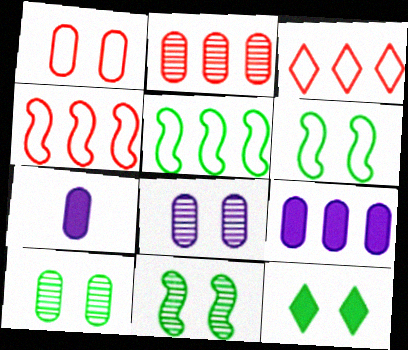[[3, 7, 11], 
[6, 10, 12]]